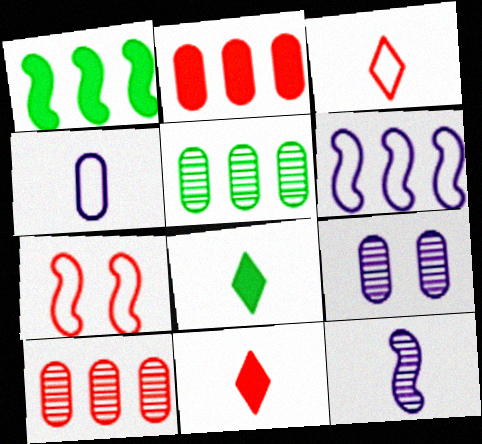[[1, 3, 9], 
[1, 7, 12], 
[7, 10, 11]]